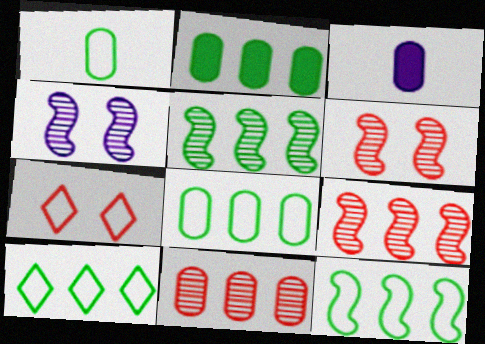[[2, 5, 10], 
[3, 5, 7], 
[3, 6, 10], 
[8, 10, 12]]